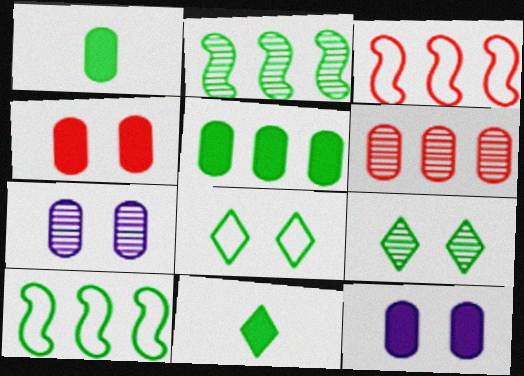[[1, 2, 8], 
[1, 9, 10], 
[3, 7, 11]]